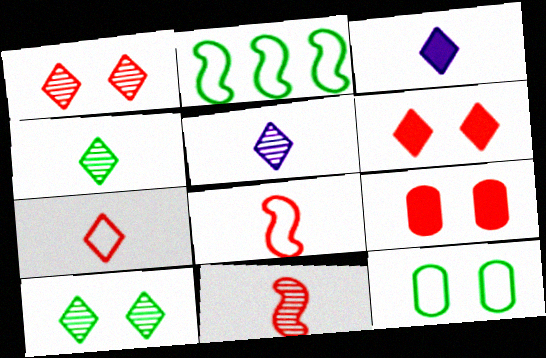[[2, 5, 9], 
[3, 4, 7]]